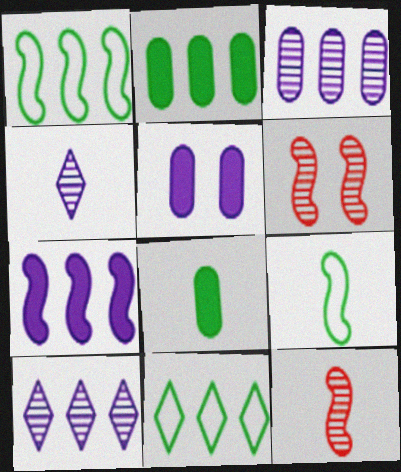[[5, 11, 12], 
[6, 7, 9]]